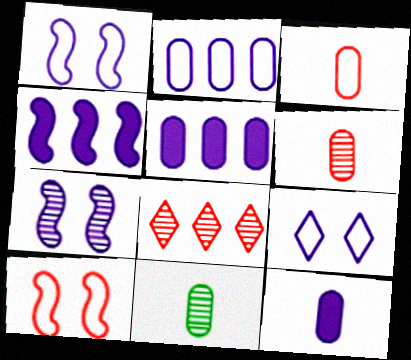[[3, 11, 12], 
[7, 8, 11]]